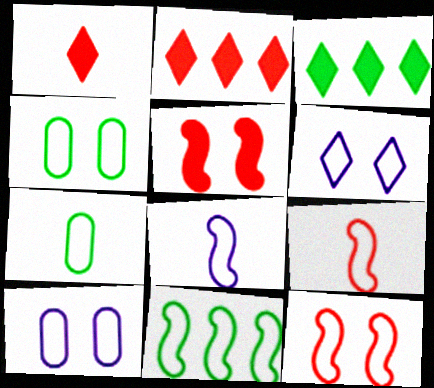[[4, 6, 12], 
[8, 11, 12]]